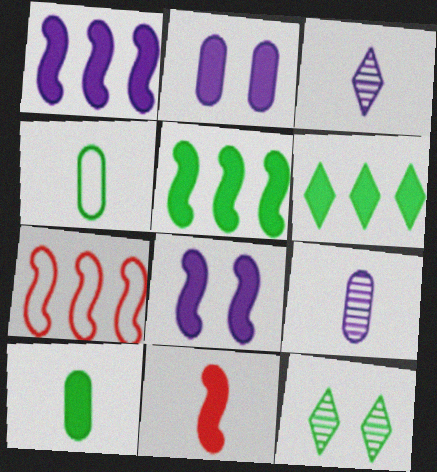[[2, 6, 11], 
[3, 4, 11], 
[4, 5, 12], 
[5, 8, 11]]